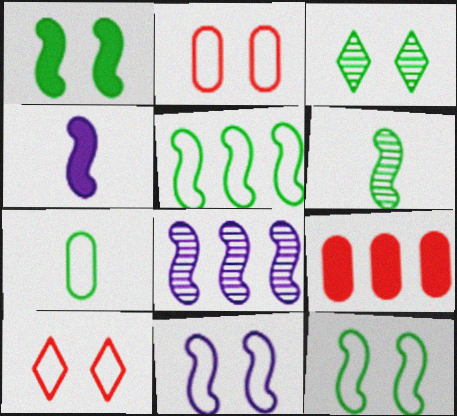[[1, 5, 6], 
[4, 8, 11]]